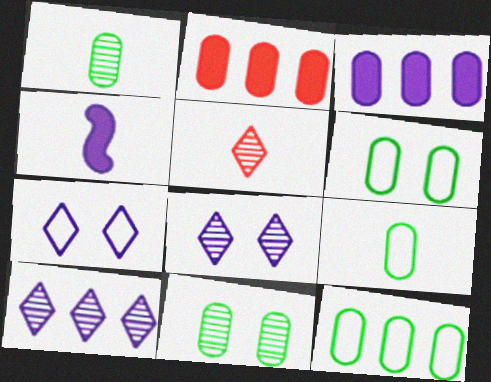[[4, 5, 9], 
[6, 9, 12]]